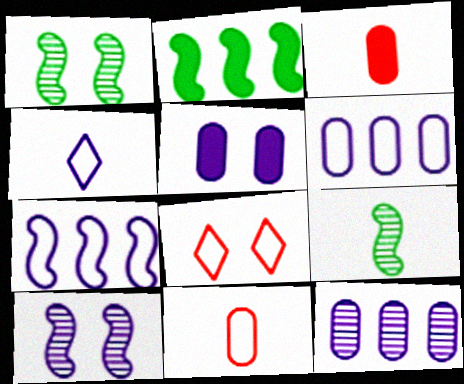[[1, 5, 8], 
[3, 4, 9]]